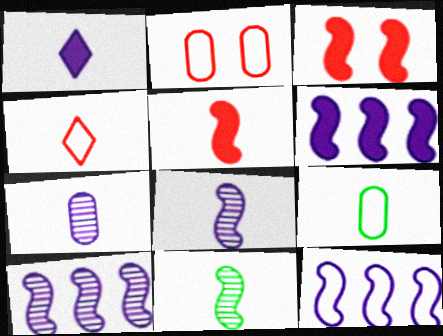[[3, 11, 12], 
[6, 10, 12]]